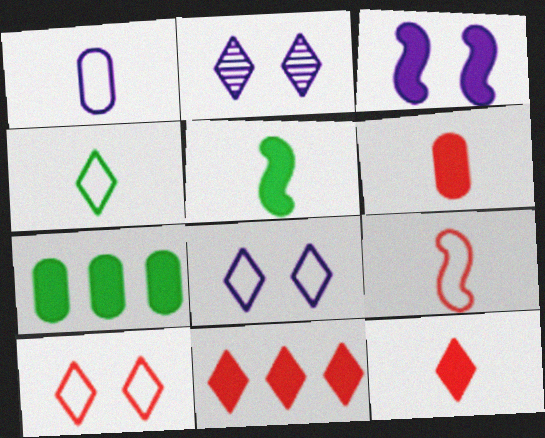[[1, 4, 9], 
[2, 4, 11], 
[2, 7, 9], 
[3, 7, 12]]